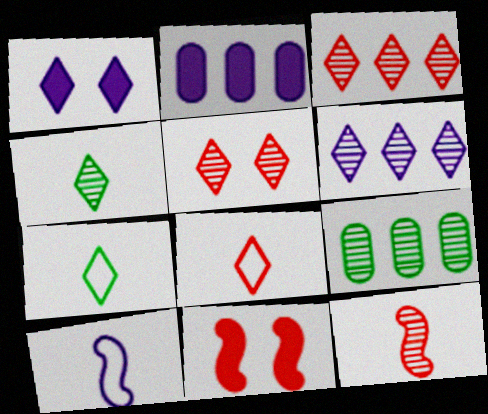[[1, 3, 7], 
[4, 5, 6]]